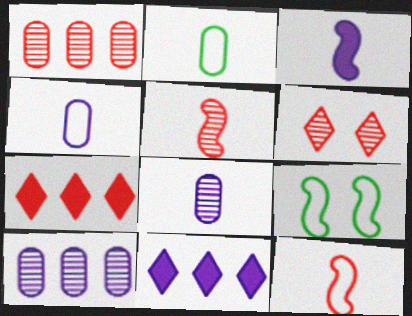[[1, 5, 6], 
[7, 8, 9]]